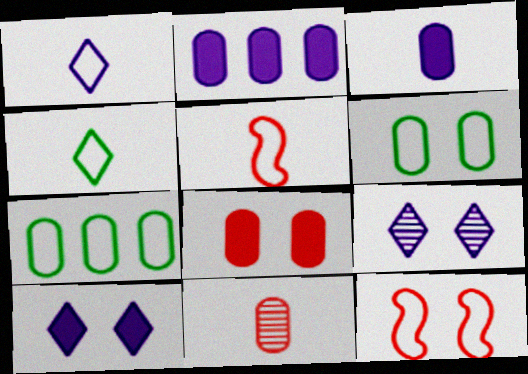[[1, 7, 12], 
[2, 6, 11]]